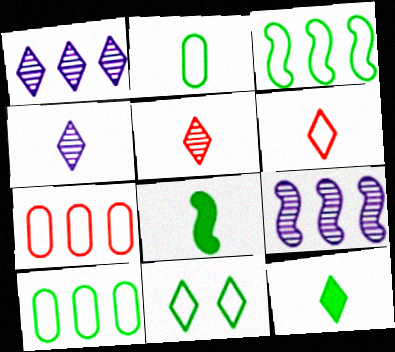[[2, 3, 11], 
[4, 6, 12]]